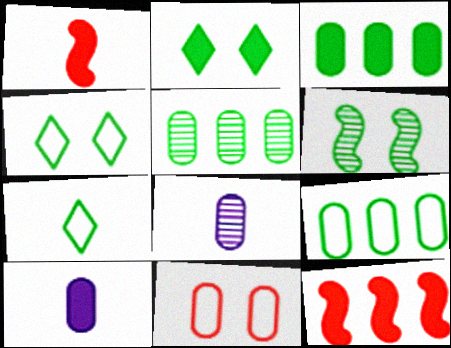[[1, 7, 8], 
[2, 10, 12], 
[3, 5, 9], 
[3, 6, 7], 
[3, 8, 11], 
[4, 8, 12], 
[5, 10, 11]]